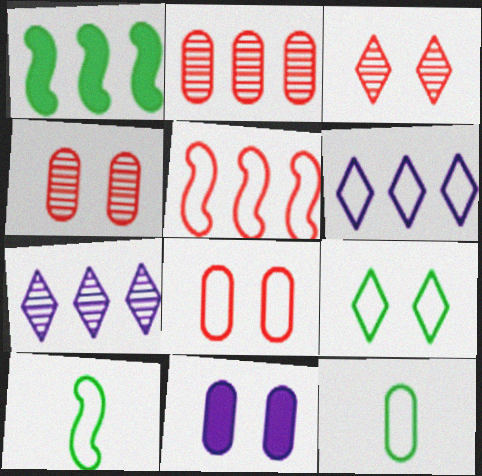[[1, 2, 6], 
[2, 11, 12], 
[6, 8, 10]]